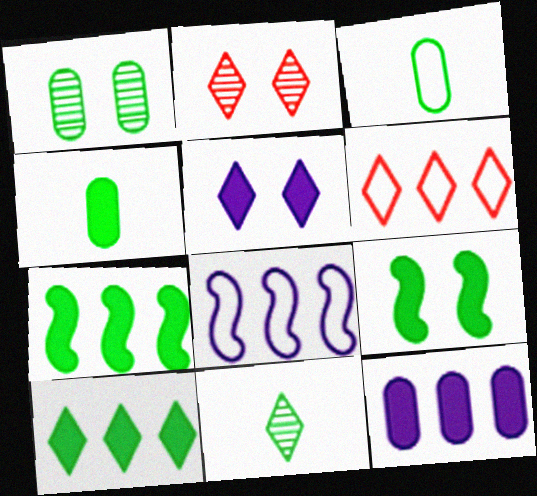[[2, 4, 8], 
[4, 9, 10], 
[5, 6, 11]]